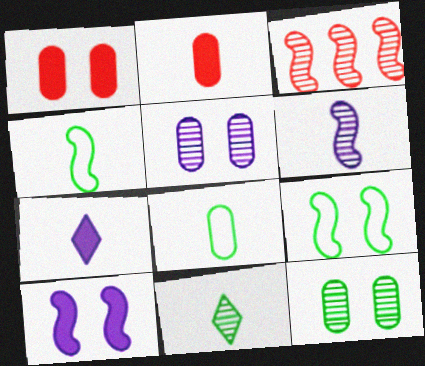[[3, 4, 10], 
[3, 5, 11]]